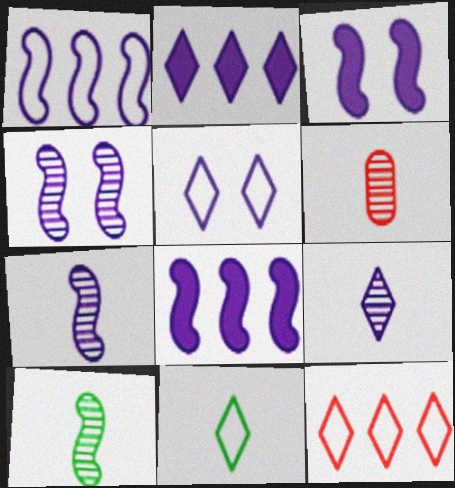[[1, 3, 7], 
[2, 5, 9], 
[5, 11, 12], 
[6, 9, 10]]